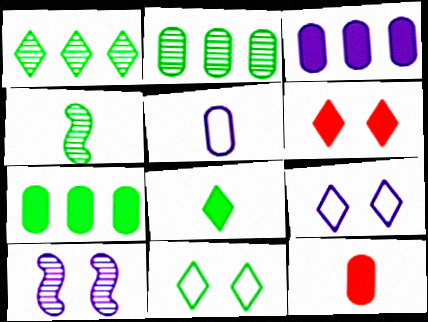[[1, 8, 11], 
[4, 7, 11]]